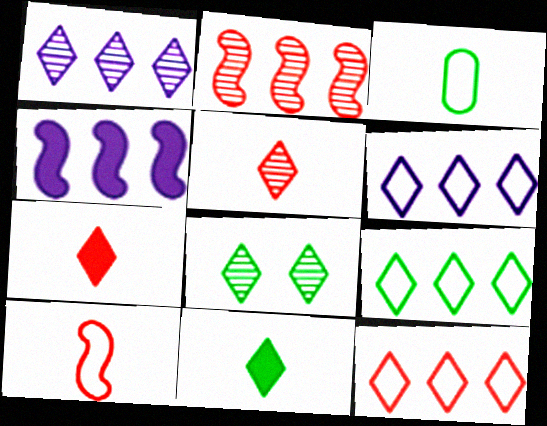[[1, 5, 8], 
[6, 7, 8], 
[6, 9, 12], 
[8, 9, 11]]